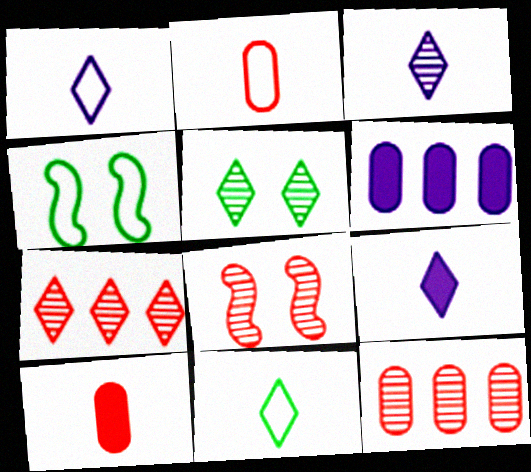[[1, 3, 9], 
[3, 5, 7], 
[4, 9, 12], 
[6, 8, 11]]